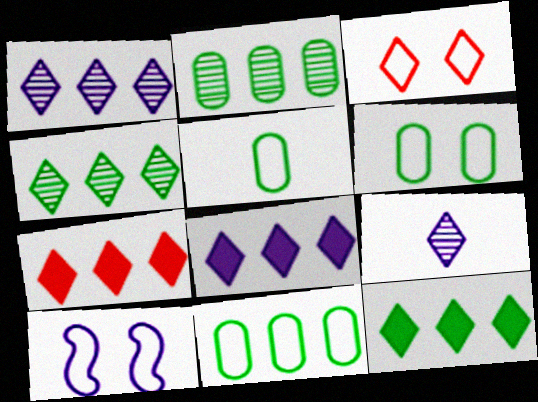[[3, 6, 10], 
[3, 9, 12], 
[5, 6, 11], 
[7, 8, 12]]